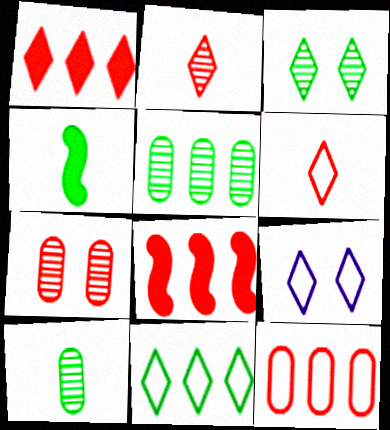[[6, 7, 8], 
[6, 9, 11], 
[8, 9, 10]]